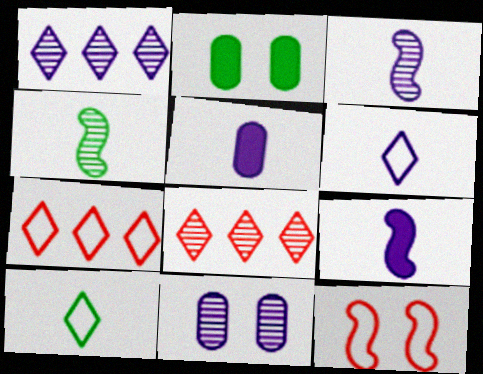[[1, 3, 11], 
[2, 3, 7], 
[3, 5, 6], 
[4, 8, 11]]